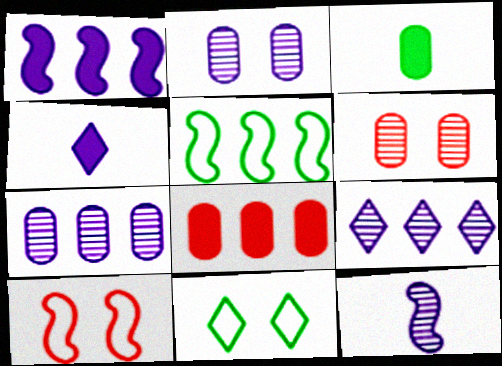[[2, 9, 12], 
[3, 9, 10], 
[4, 5, 6], 
[5, 8, 9], 
[8, 11, 12]]